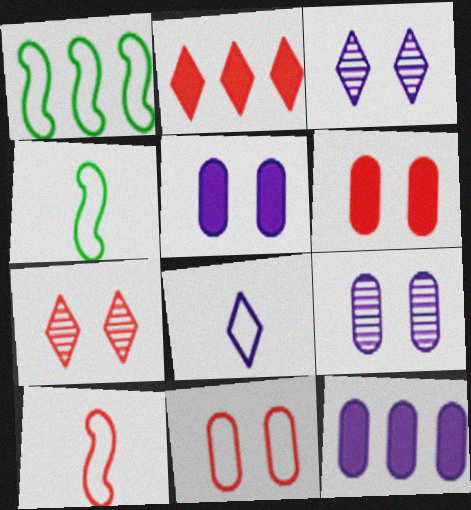[[1, 8, 11], 
[2, 4, 9], 
[4, 7, 12]]